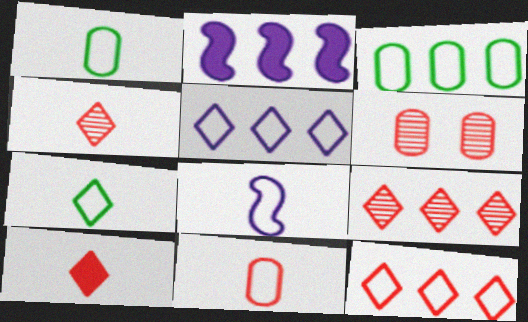[[2, 3, 9], 
[2, 6, 7], 
[7, 8, 11]]